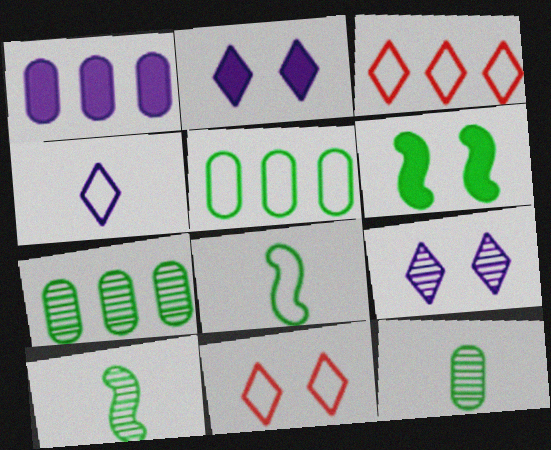[[1, 10, 11]]